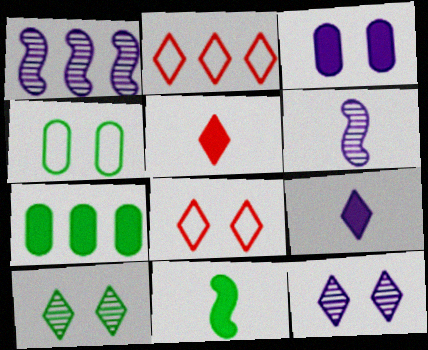[[1, 2, 7], 
[1, 4, 5], 
[2, 9, 10], 
[6, 7, 8]]